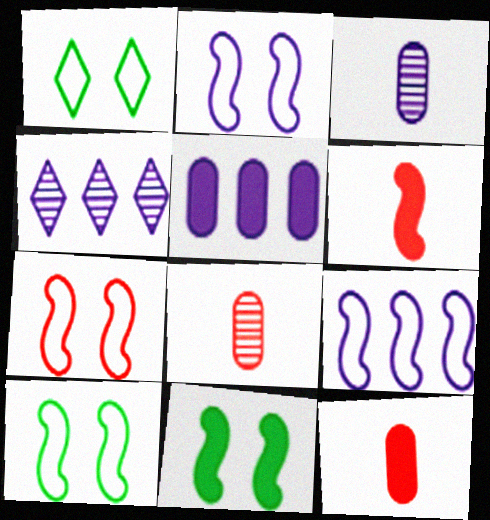[[2, 7, 10], 
[4, 5, 9], 
[4, 10, 12]]